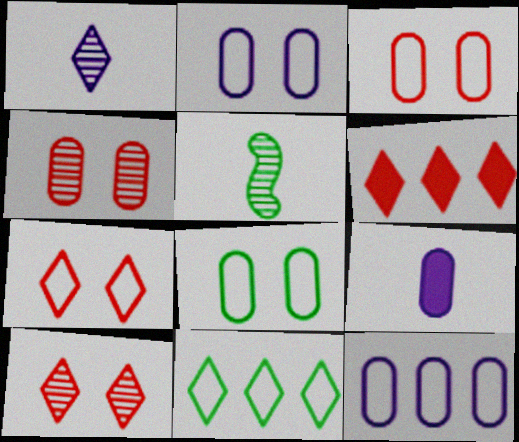[[2, 3, 8], 
[2, 5, 6]]